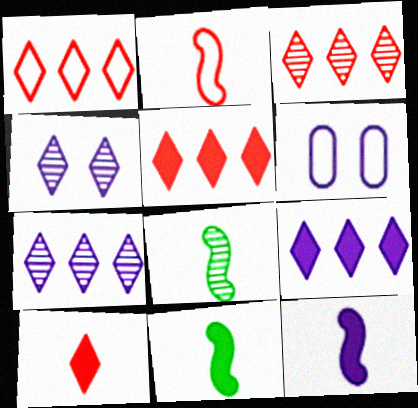[[1, 3, 5], 
[2, 8, 12], 
[3, 6, 11], 
[5, 6, 8], 
[6, 7, 12]]